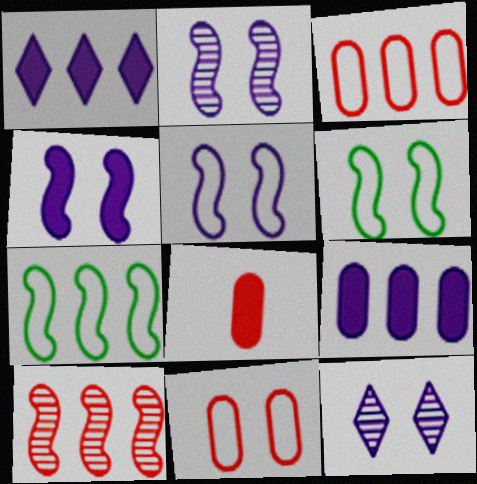[[2, 4, 5], 
[7, 8, 12]]